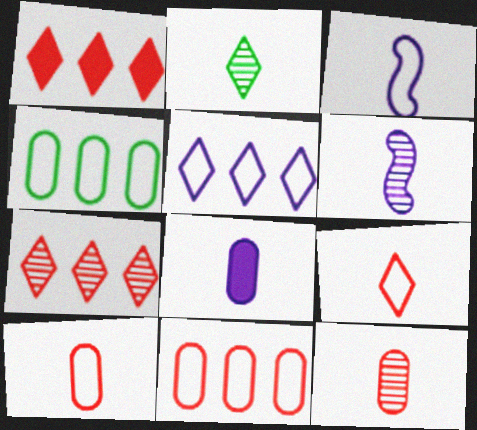[[2, 6, 12]]